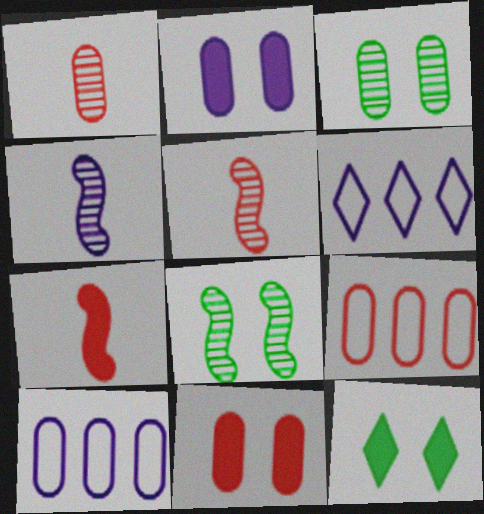[[1, 9, 11], 
[2, 4, 6], 
[3, 6, 7], 
[4, 9, 12], 
[5, 10, 12]]